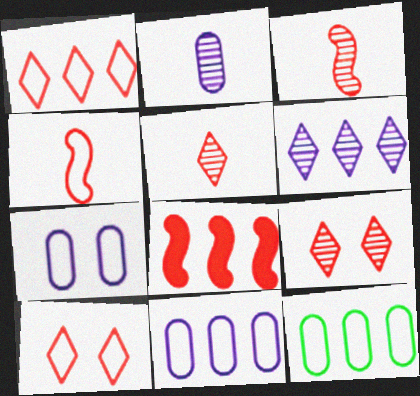[[6, 8, 12]]